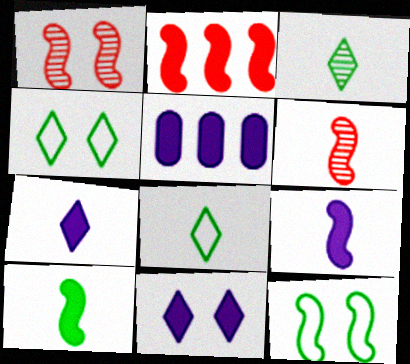[[1, 5, 8], 
[4, 5, 6], 
[5, 9, 11]]